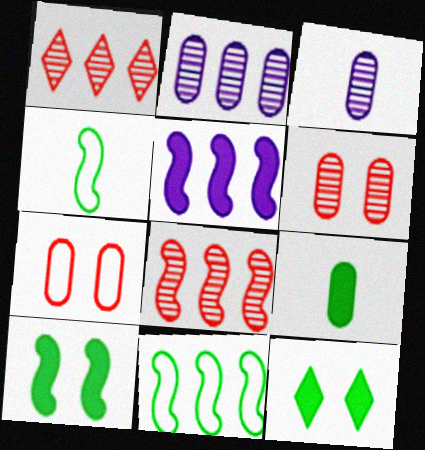[[2, 7, 9], 
[5, 8, 11]]